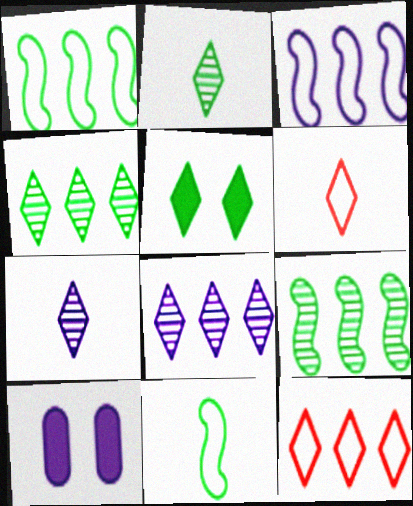[[3, 7, 10], 
[5, 6, 8], 
[5, 7, 12], 
[6, 9, 10]]